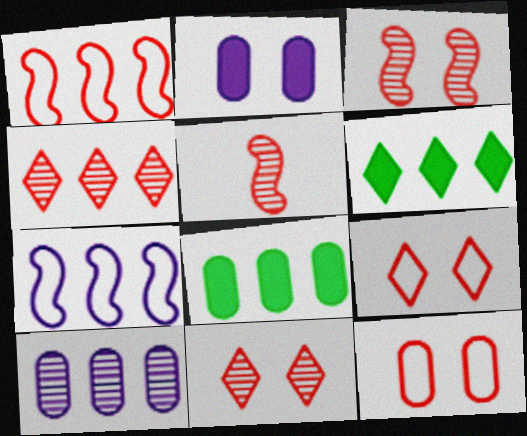[[1, 6, 10], 
[4, 7, 8]]